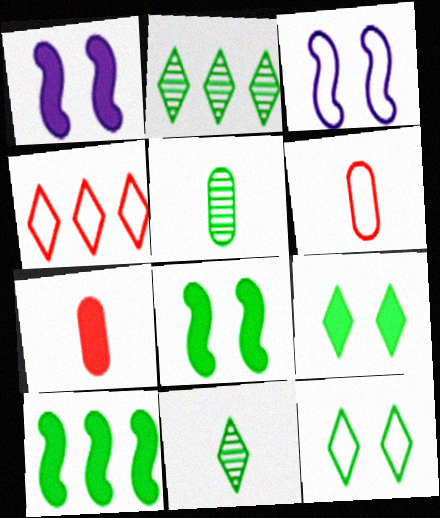[[1, 2, 6], 
[1, 4, 5], 
[2, 3, 7], 
[5, 10, 12]]